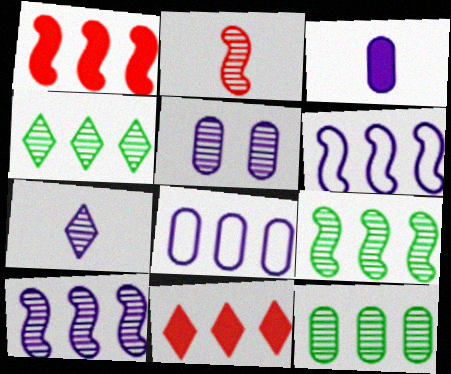[[1, 4, 8], 
[1, 6, 9], 
[2, 4, 5], 
[3, 5, 8], 
[4, 9, 12], 
[5, 7, 10], 
[6, 11, 12], 
[8, 9, 11]]